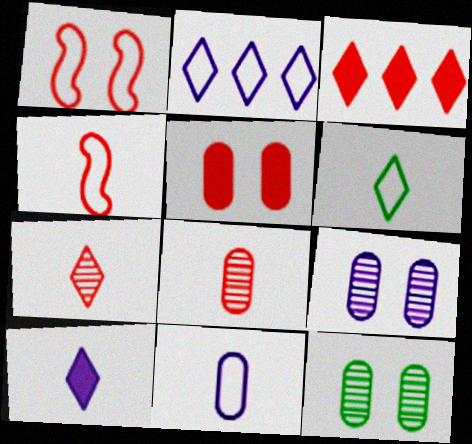[[1, 3, 8], 
[4, 6, 11], 
[6, 7, 10]]